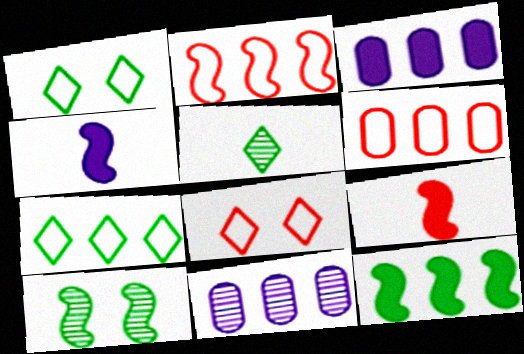[[1, 9, 11], 
[2, 4, 10]]